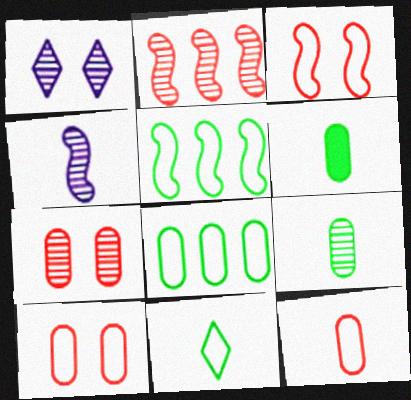[[1, 2, 9]]